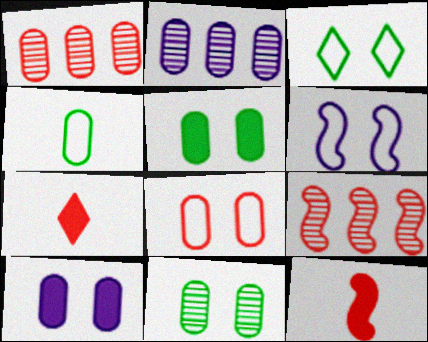[[1, 4, 10], 
[2, 3, 12], 
[3, 6, 8], 
[7, 8, 9], 
[8, 10, 11]]